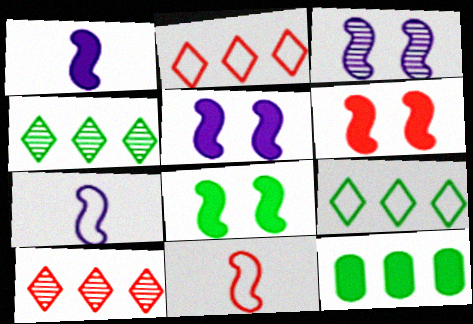[[5, 6, 8]]